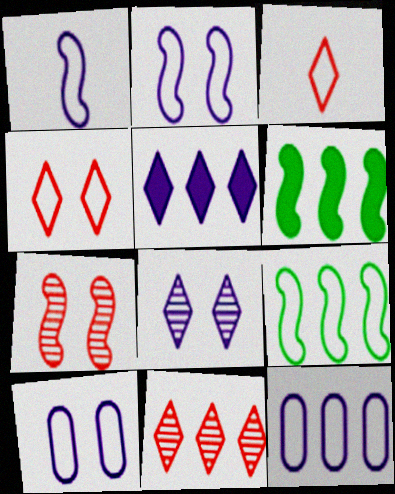[[1, 6, 7], 
[3, 9, 10], 
[6, 11, 12]]